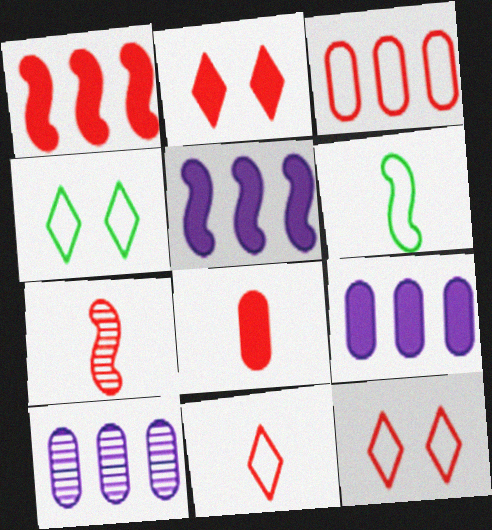[[1, 2, 8], 
[2, 3, 7], 
[2, 6, 10], 
[4, 7, 9], 
[7, 8, 11]]